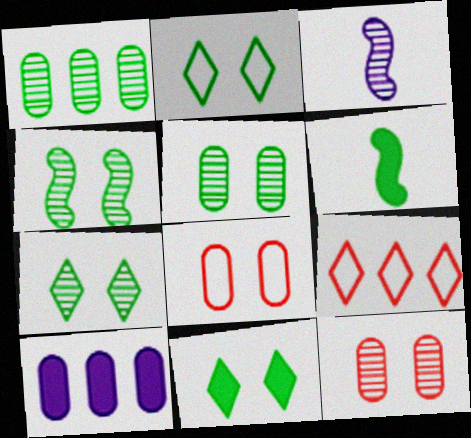[[1, 2, 6], 
[2, 7, 11], 
[4, 5, 7]]